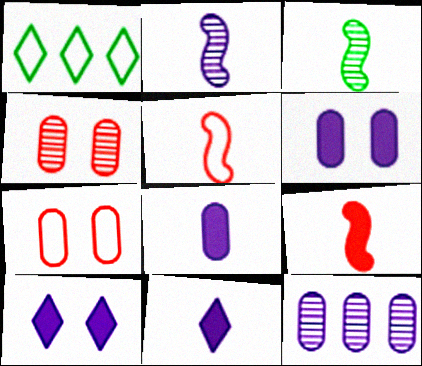[]